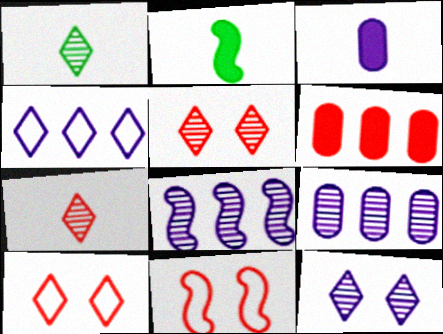[[2, 8, 11], 
[2, 9, 10], 
[6, 7, 11]]